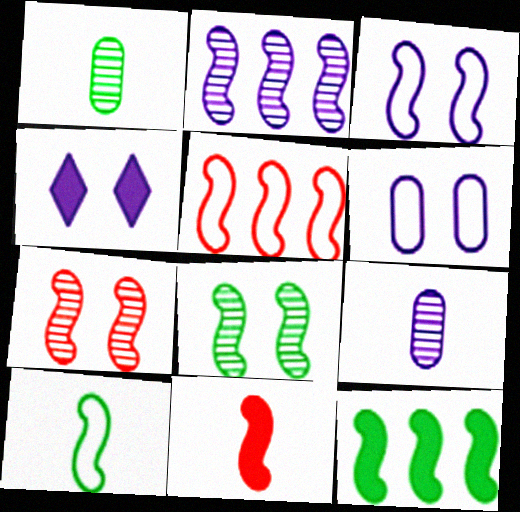[[1, 4, 5], 
[2, 5, 12], 
[3, 5, 10], 
[5, 7, 11], 
[8, 10, 12]]